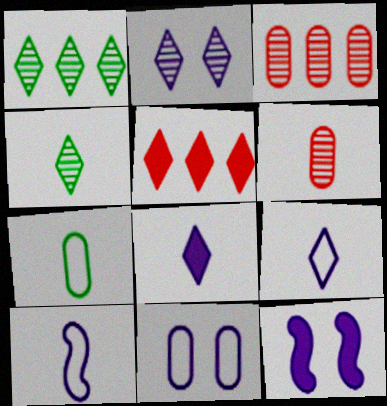[[2, 11, 12]]